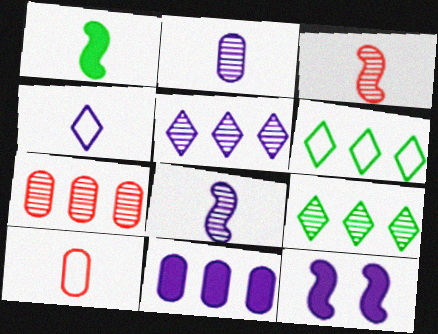[[9, 10, 12]]